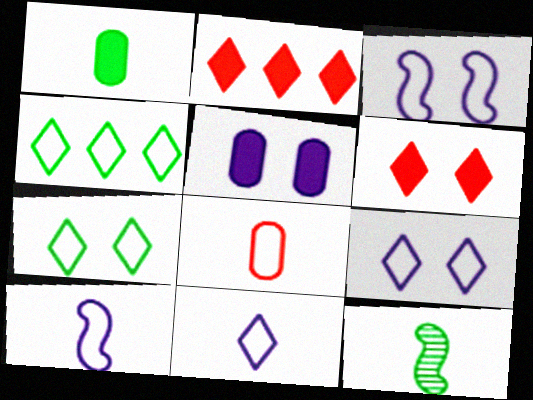[[3, 4, 8]]